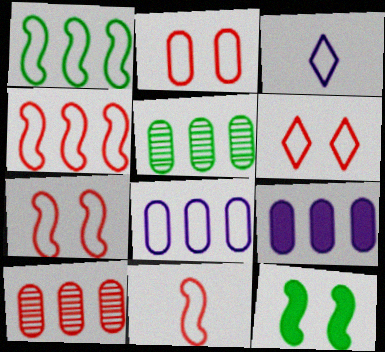[[1, 2, 3], 
[2, 6, 7], 
[3, 10, 12], 
[4, 7, 11]]